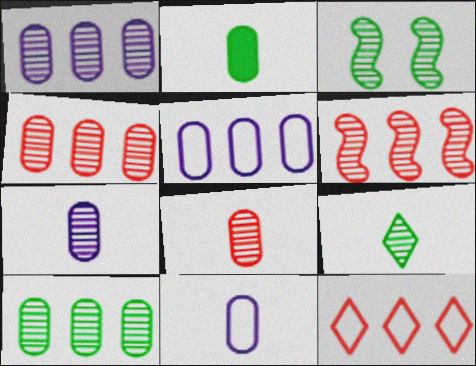[[1, 4, 10], 
[2, 8, 11], 
[3, 9, 10]]